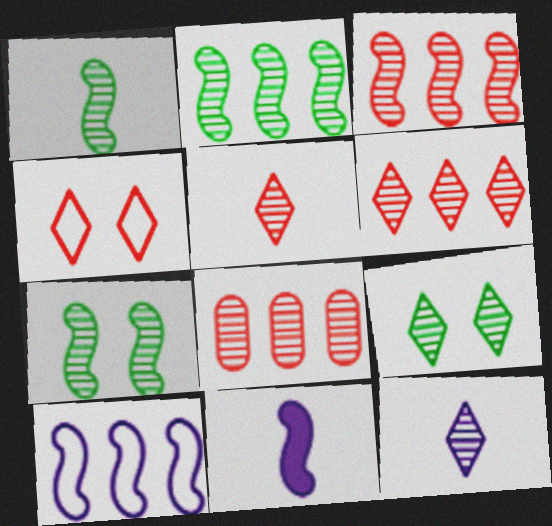[[1, 2, 7], 
[3, 6, 8], 
[6, 9, 12], 
[7, 8, 12]]